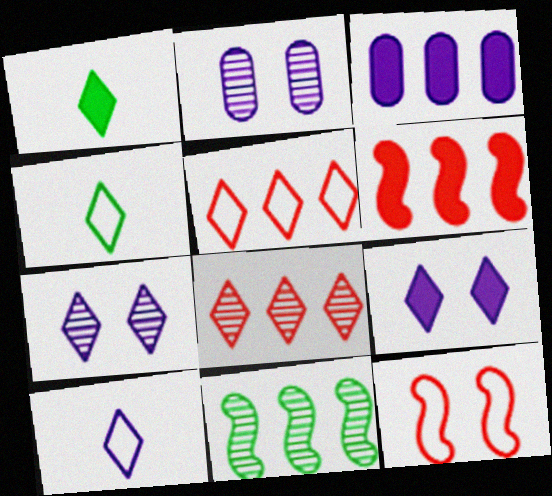[[1, 5, 7], 
[2, 4, 6], 
[3, 5, 11], 
[4, 8, 9]]